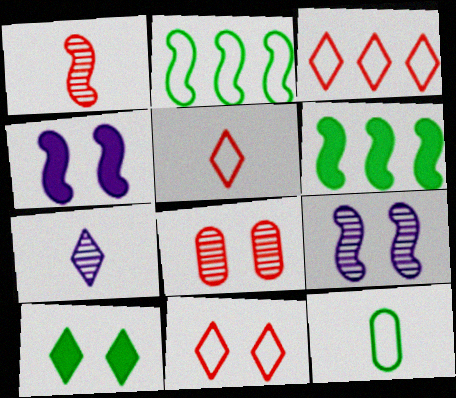[[1, 2, 4], 
[3, 5, 11], 
[3, 7, 10]]